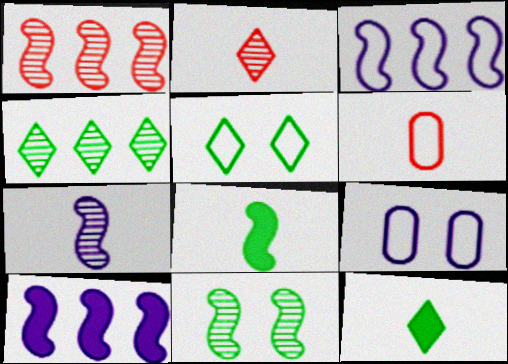[[1, 7, 11], 
[1, 9, 12], 
[3, 5, 6], 
[4, 5, 12], 
[6, 7, 12]]